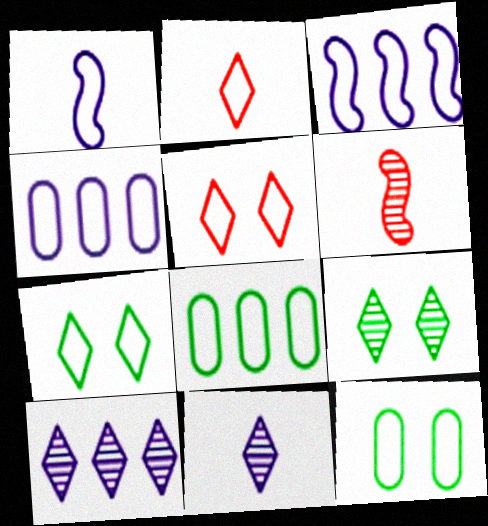[[1, 5, 8], 
[2, 3, 12]]